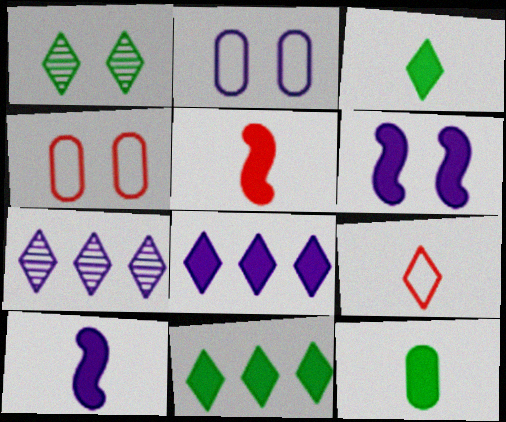[[1, 4, 6], 
[1, 8, 9], 
[2, 7, 10]]